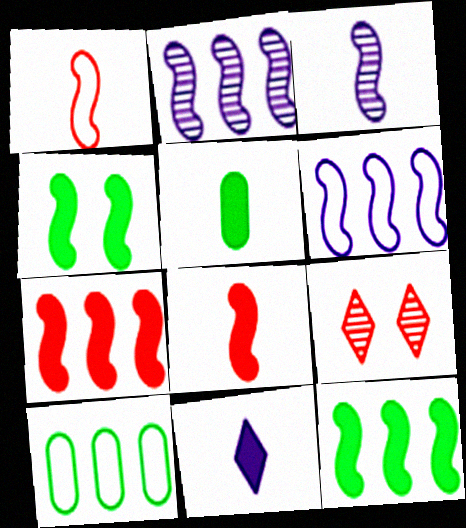[[1, 2, 4], 
[5, 6, 9], 
[5, 8, 11]]